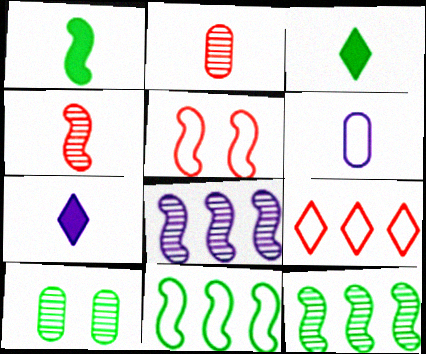[[1, 5, 8], 
[3, 4, 6], 
[3, 10, 11]]